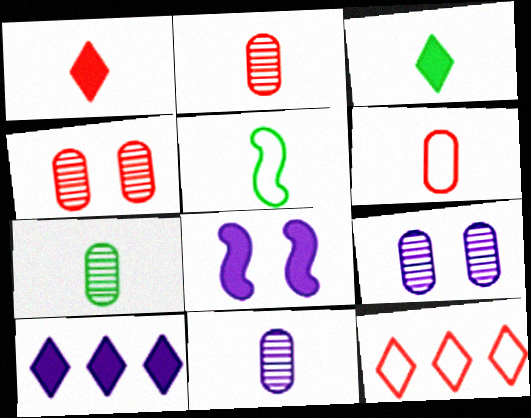[[1, 5, 11], 
[2, 7, 11], 
[3, 5, 7], 
[4, 5, 10], 
[7, 8, 12]]